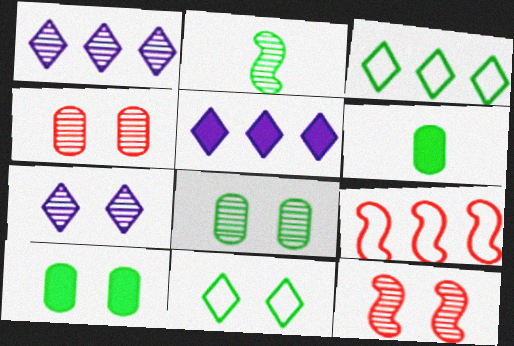[[1, 2, 4], 
[2, 3, 10], 
[6, 7, 9], 
[7, 8, 12]]